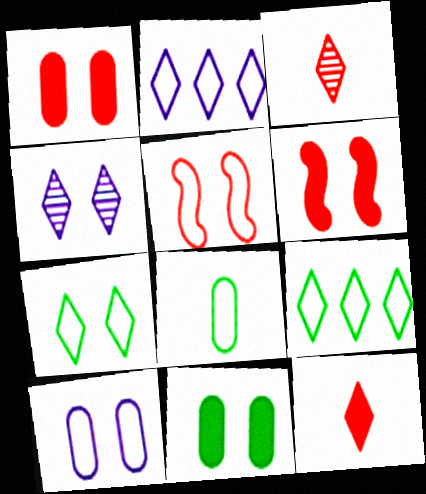[[2, 5, 8], 
[4, 5, 11], 
[4, 9, 12], 
[5, 7, 10]]